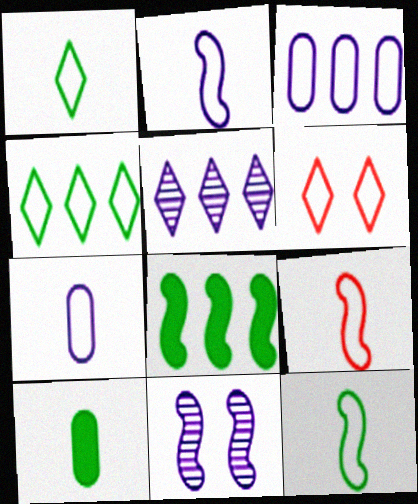[[1, 7, 9], 
[2, 9, 12], 
[3, 6, 12], 
[8, 9, 11]]